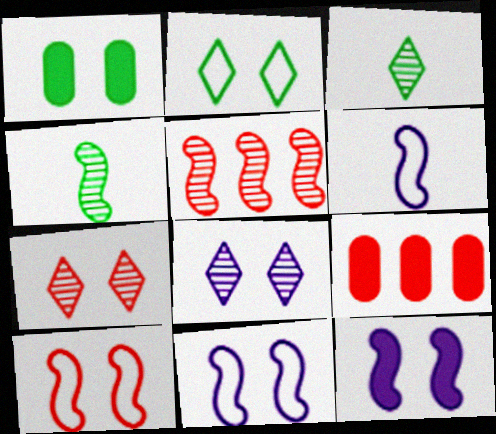[[1, 7, 11], 
[1, 8, 10], 
[3, 9, 11]]